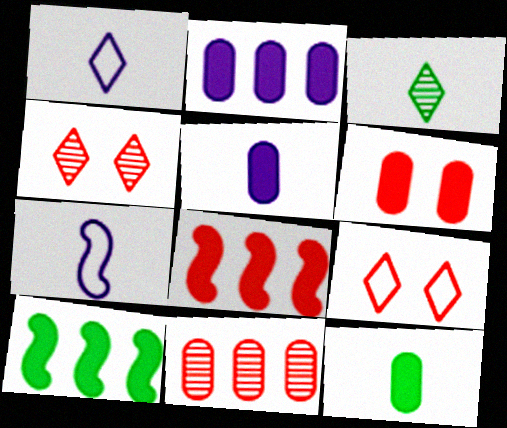[[2, 6, 12]]